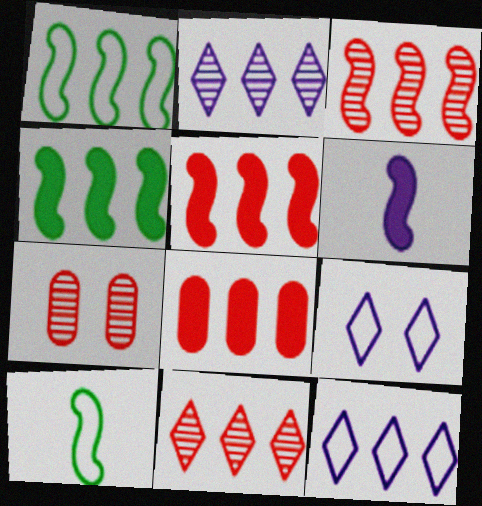[[1, 2, 8]]